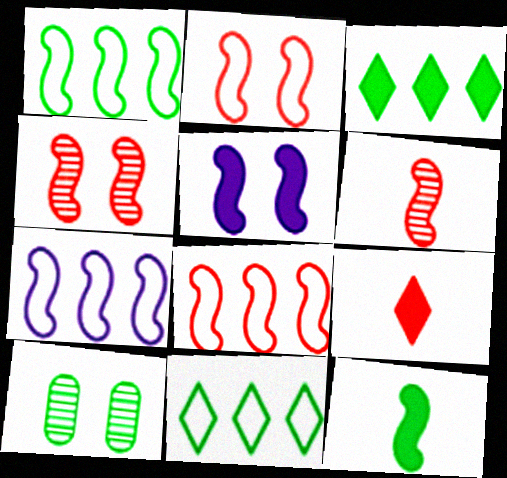[[1, 5, 6], 
[1, 7, 8], 
[4, 7, 12], 
[7, 9, 10], 
[10, 11, 12]]